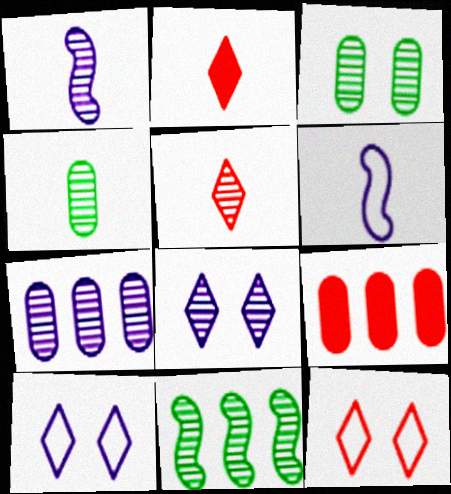[[1, 4, 5], 
[1, 7, 8], 
[2, 4, 6]]